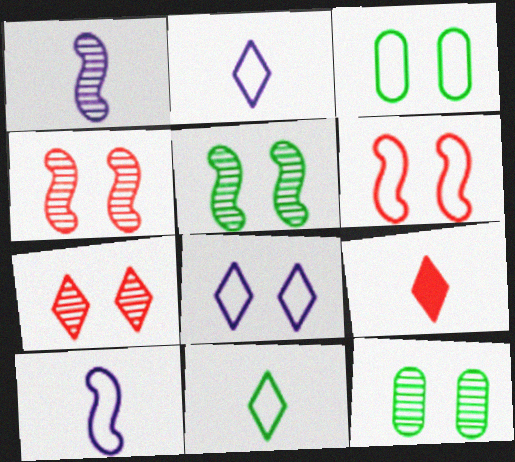[[3, 6, 8]]